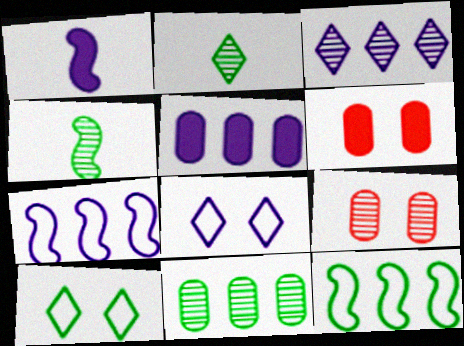[[2, 6, 7], 
[3, 4, 9], 
[3, 5, 7]]